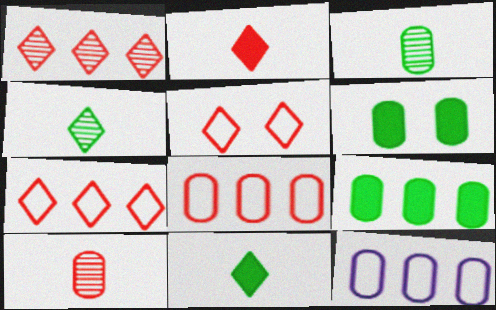[[1, 2, 5], 
[6, 10, 12]]